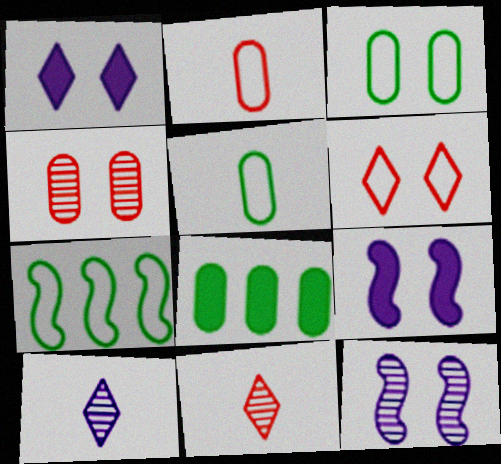[]